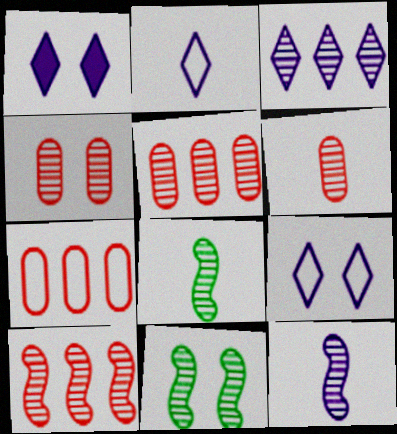[[1, 2, 3], 
[1, 7, 8], 
[3, 4, 8], 
[3, 6, 11], 
[4, 5, 6], 
[10, 11, 12]]